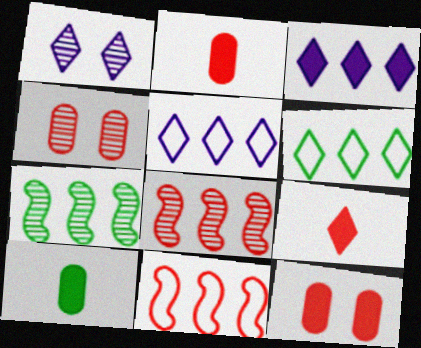[[1, 6, 9], 
[1, 10, 11], 
[4, 9, 11]]